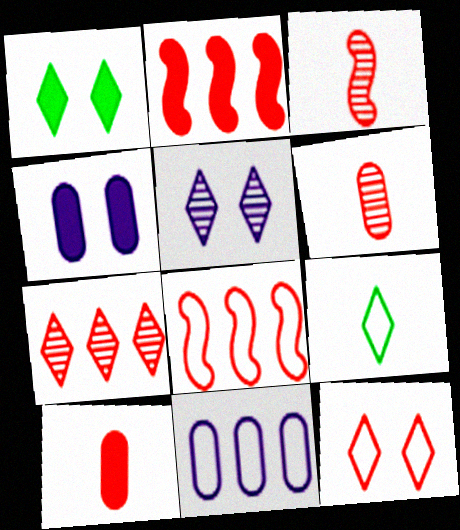[[1, 3, 11], 
[1, 5, 12], 
[2, 6, 12]]